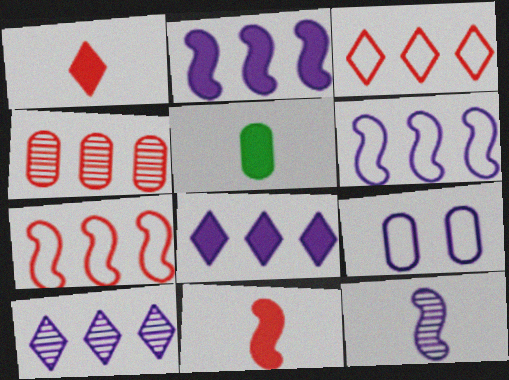[[4, 5, 9], 
[8, 9, 12]]